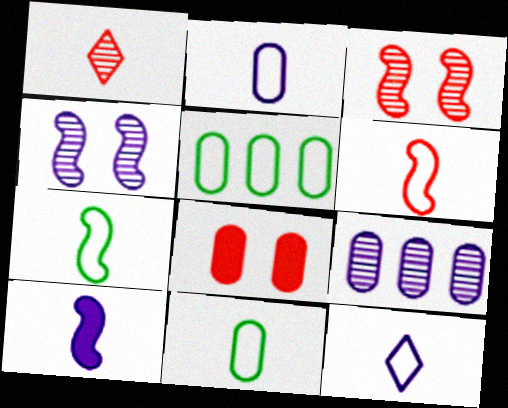[[1, 10, 11], 
[6, 11, 12], 
[8, 9, 11]]